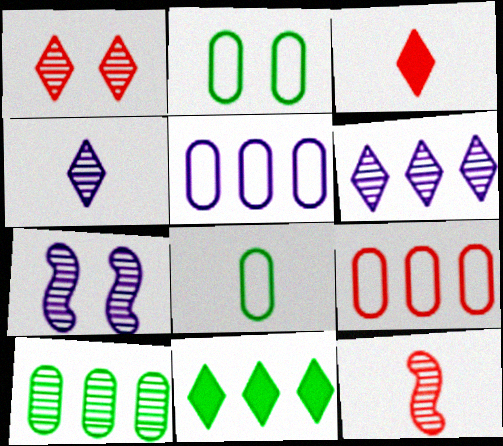[]